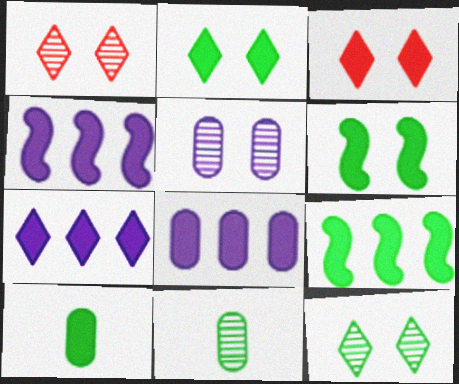[[2, 9, 10], 
[3, 4, 10], 
[4, 7, 8]]